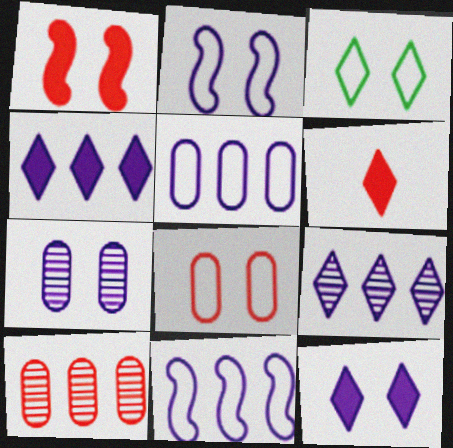[[1, 3, 7], 
[2, 3, 8], 
[2, 7, 12], 
[3, 6, 9]]